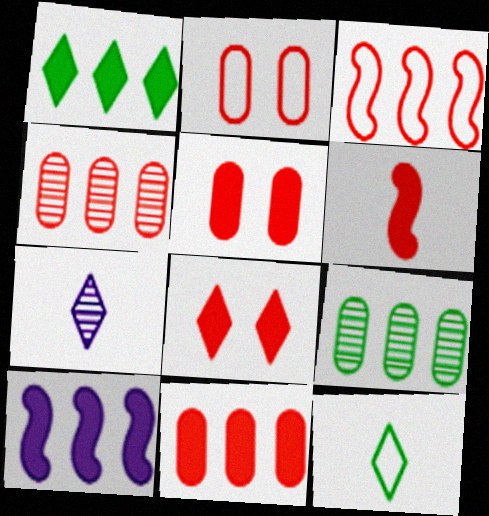[[1, 10, 11], 
[6, 8, 11]]